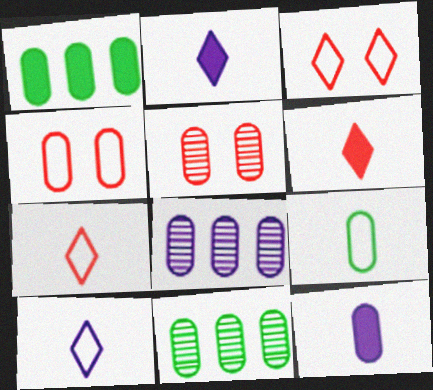[[4, 11, 12]]